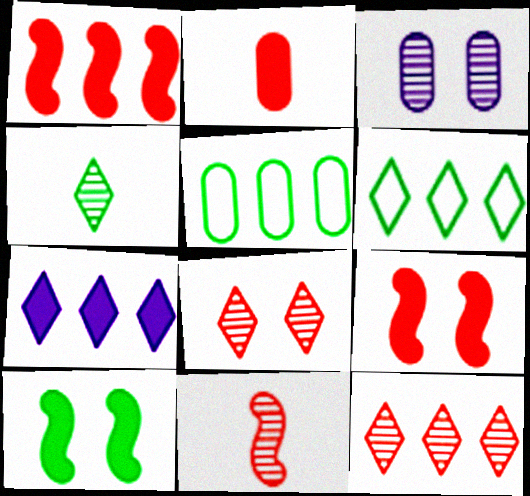[[2, 3, 5], 
[2, 7, 10], 
[4, 5, 10], 
[6, 7, 12]]